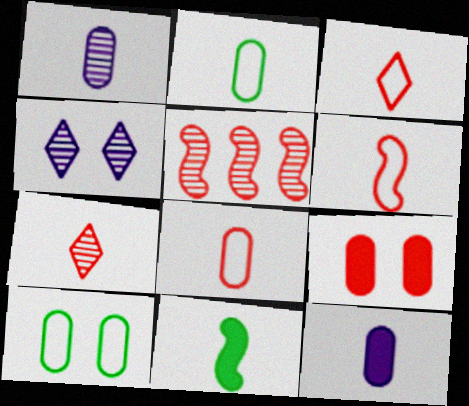[[1, 3, 11], 
[3, 5, 9], 
[3, 6, 8]]